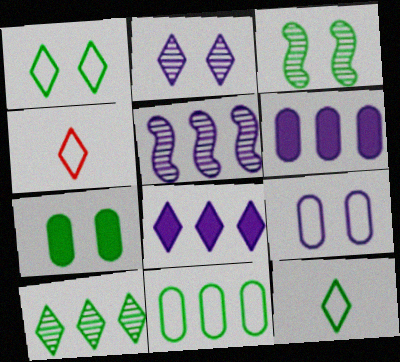[[1, 3, 7], 
[3, 4, 6], 
[4, 5, 7]]